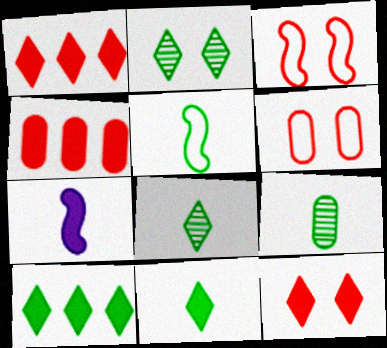[[5, 9, 11]]